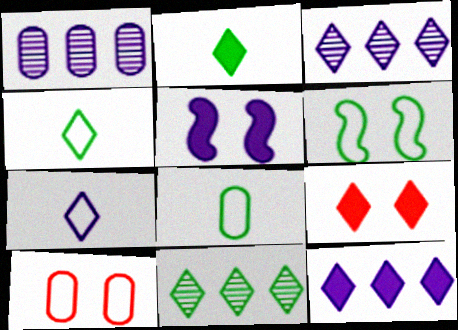[[1, 5, 7], 
[2, 9, 12], 
[3, 4, 9], 
[7, 9, 11]]